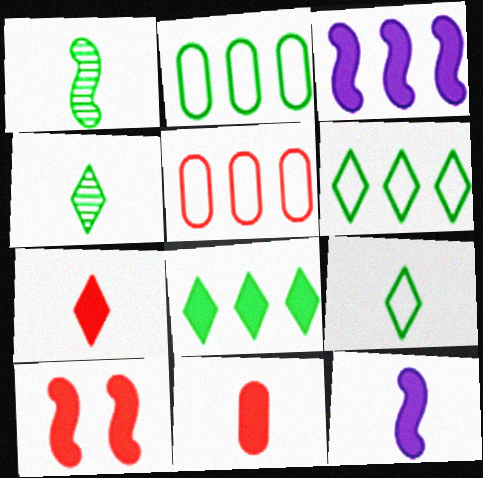[]